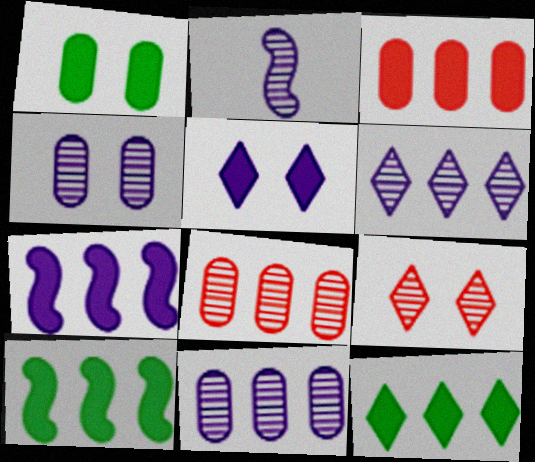[[2, 4, 6], 
[3, 7, 12]]